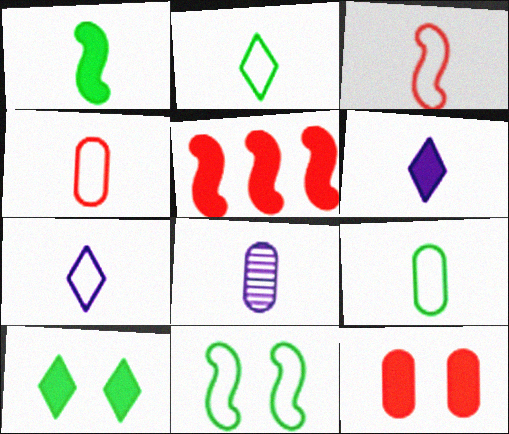[[3, 7, 9]]